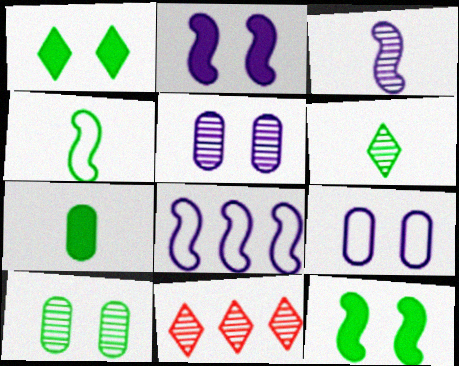[[2, 3, 8], 
[3, 10, 11], 
[4, 6, 7]]